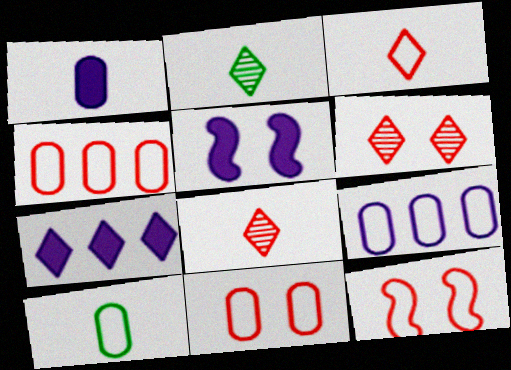[[1, 5, 7], 
[2, 4, 5], 
[3, 4, 12], 
[9, 10, 11]]